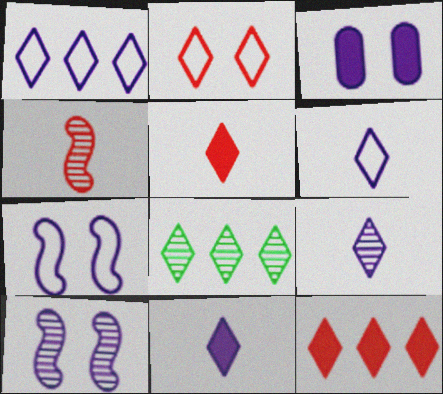[[1, 8, 12], 
[2, 8, 11], 
[6, 9, 11]]